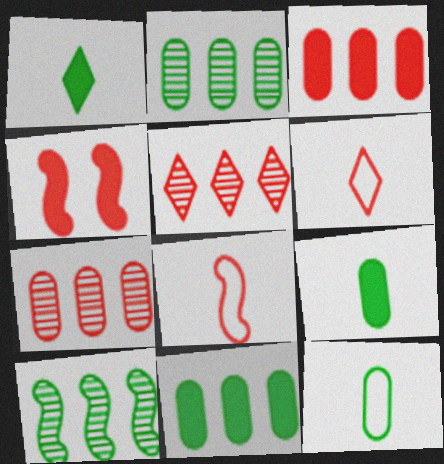[[4, 6, 7]]